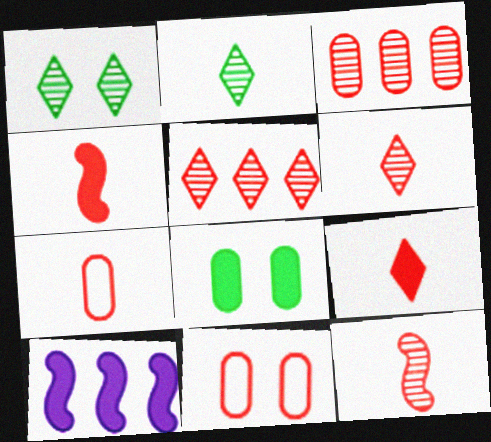[[1, 7, 10], 
[2, 10, 11], 
[4, 5, 11], 
[4, 6, 7], 
[7, 9, 12], 
[8, 9, 10]]